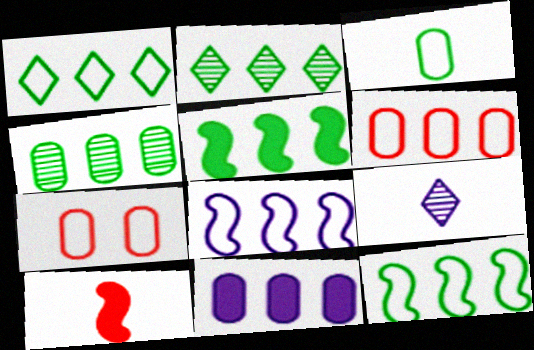[[1, 4, 5], 
[1, 6, 8], 
[3, 9, 10], 
[4, 6, 11], 
[5, 7, 9]]